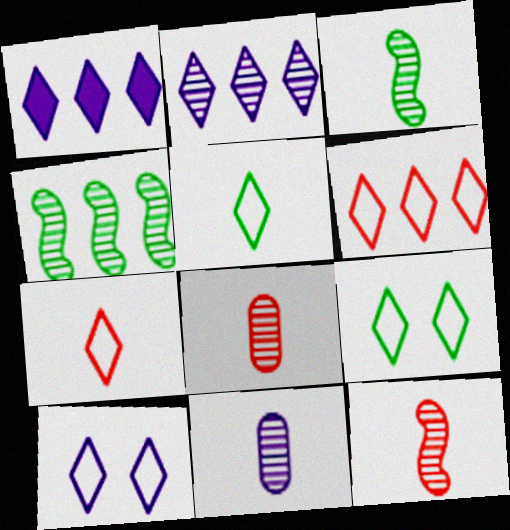[[5, 6, 10]]